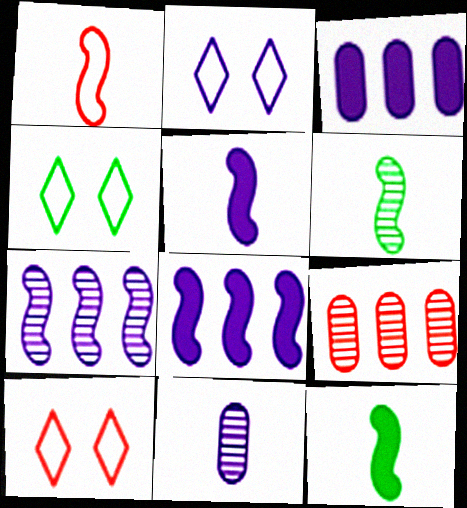[[1, 5, 6], 
[2, 4, 10], 
[2, 8, 11], 
[2, 9, 12], 
[3, 6, 10], 
[4, 5, 9]]